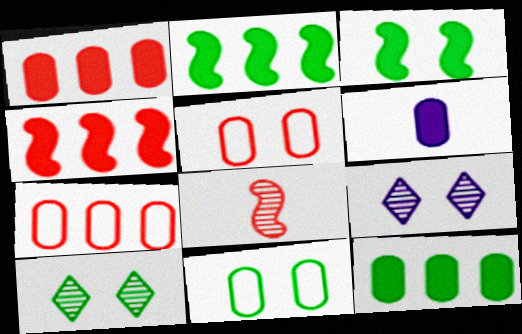[[3, 5, 9], 
[3, 10, 11]]